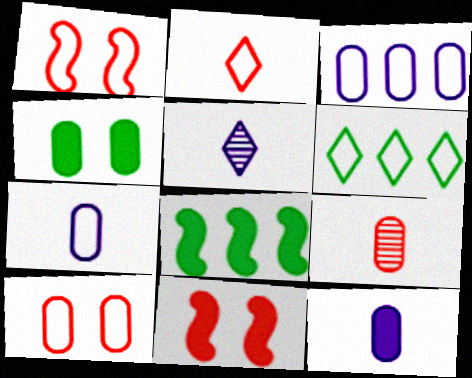[[1, 6, 7], 
[3, 4, 9], 
[5, 8, 10]]